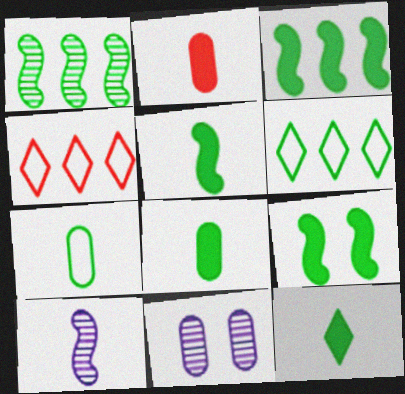[[3, 5, 9], 
[4, 5, 11], 
[5, 8, 12]]